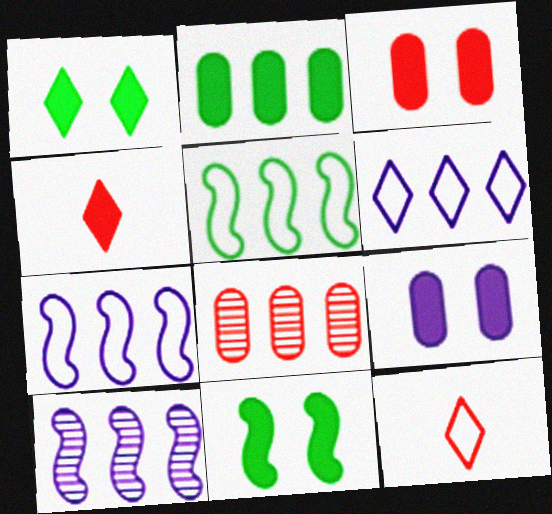[]